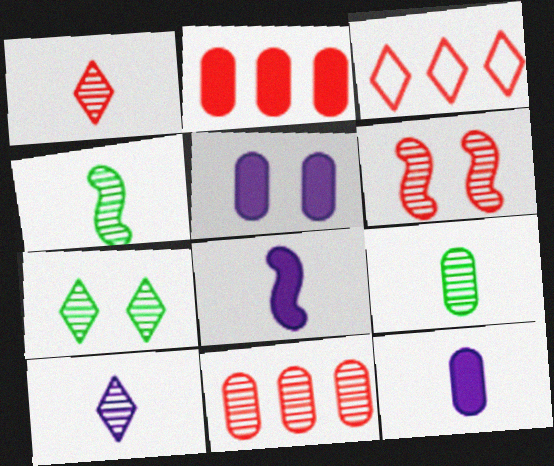[[1, 6, 11], 
[3, 4, 5]]